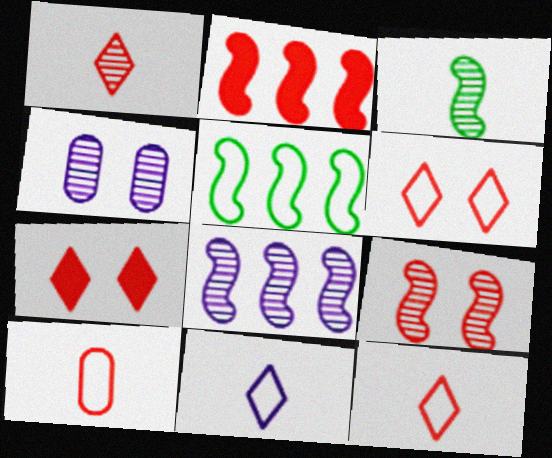[[2, 5, 8], 
[3, 8, 9]]